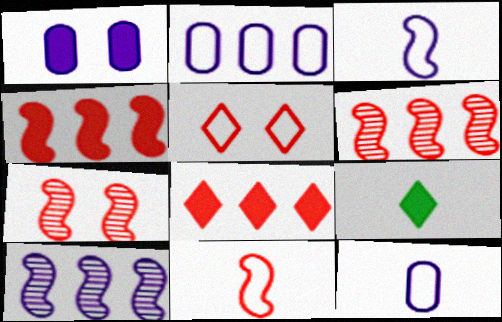[[1, 4, 9], 
[2, 7, 9], 
[4, 7, 11]]